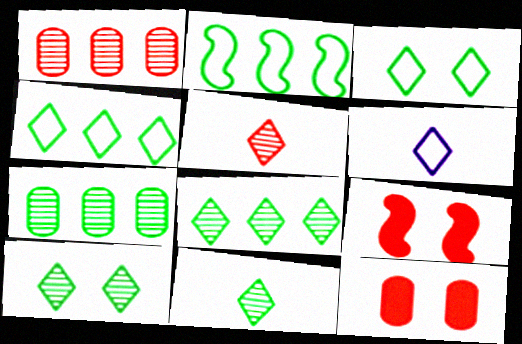[[6, 7, 9], 
[8, 10, 11]]